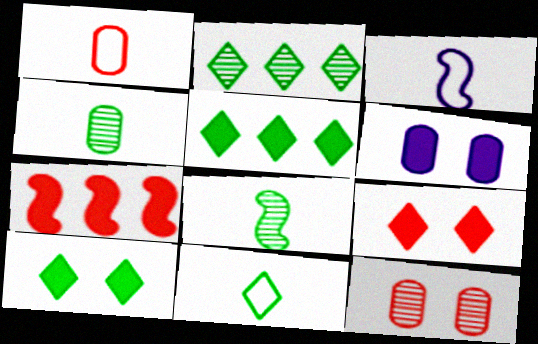[[1, 3, 11], 
[2, 10, 11], 
[3, 5, 12]]